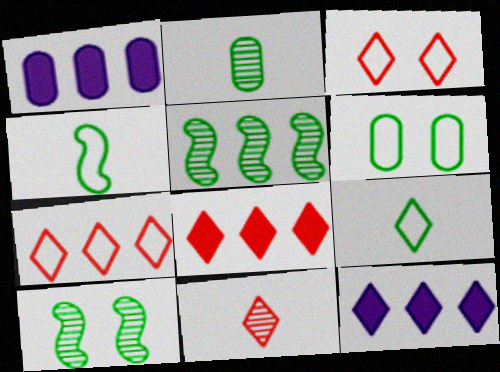[[1, 5, 7], 
[3, 8, 11]]